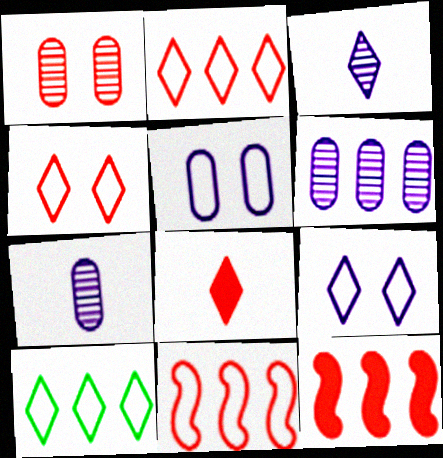[[1, 8, 11], 
[6, 10, 12]]